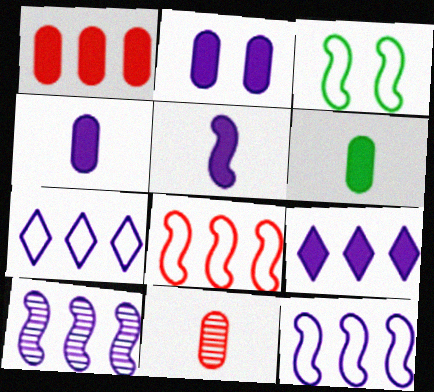[[1, 2, 6], 
[2, 5, 9], 
[3, 9, 11]]